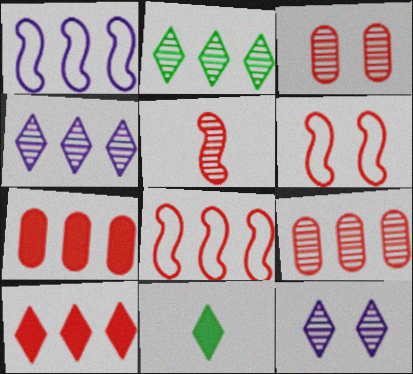[[1, 2, 7], 
[1, 3, 11], 
[8, 9, 10]]